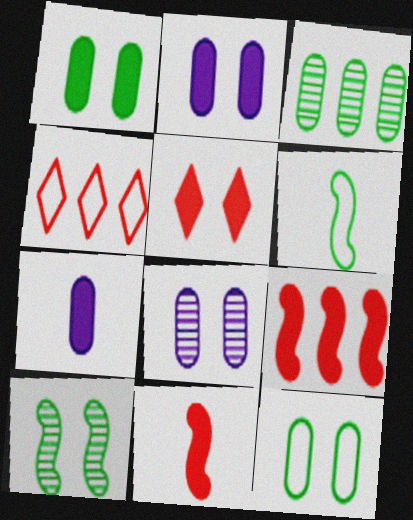[[4, 7, 10]]